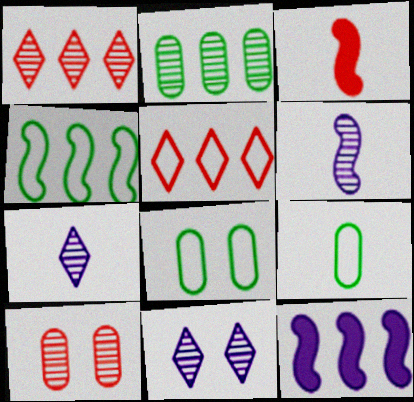[[2, 5, 12], 
[3, 5, 10], 
[3, 7, 9]]